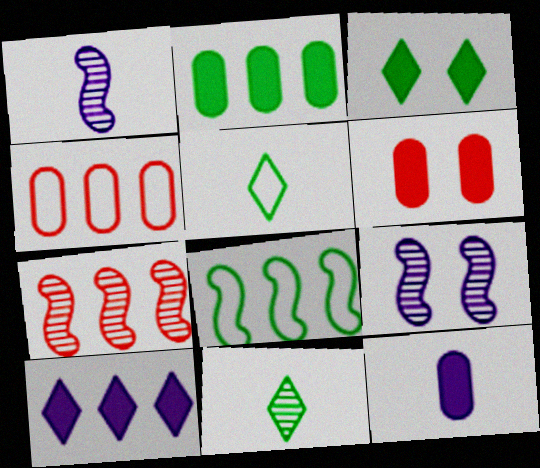[[1, 3, 4], 
[2, 6, 12]]